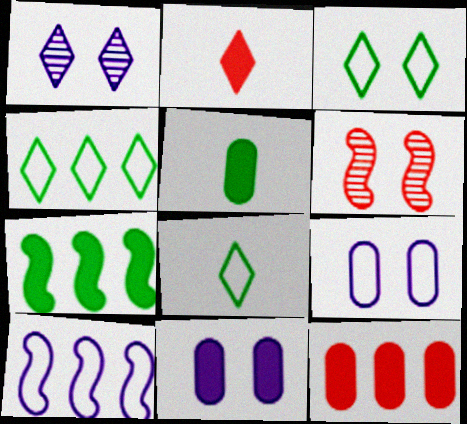[[1, 2, 4], 
[2, 7, 11], 
[3, 4, 8], 
[3, 6, 11], 
[5, 11, 12]]